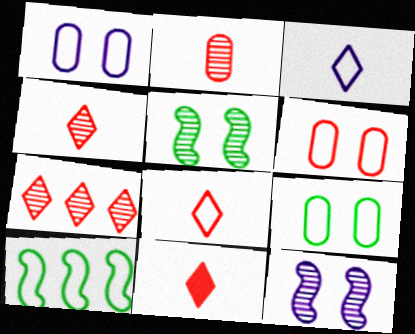[[1, 6, 9], 
[1, 8, 10], 
[3, 6, 10], 
[4, 8, 11]]